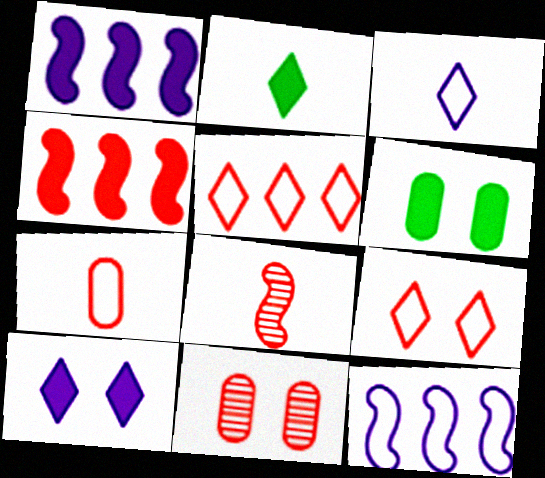[[2, 11, 12]]